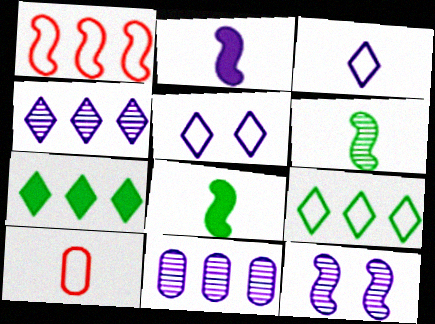[[1, 7, 11], 
[1, 8, 12], 
[2, 5, 11], 
[7, 10, 12]]